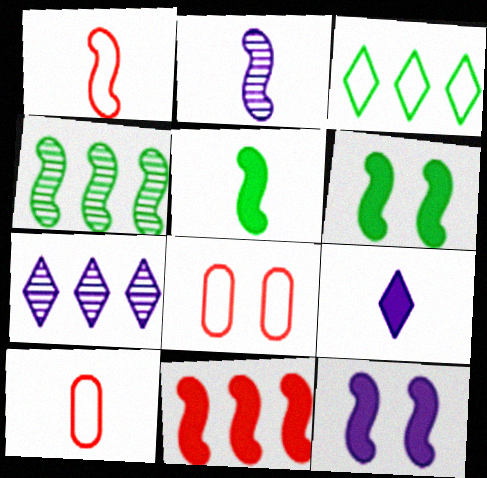[[1, 2, 5], 
[1, 4, 12], 
[4, 8, 9], 
[5, 7, 8], 
[5, 11, 12], 
[6, 7, 10]]